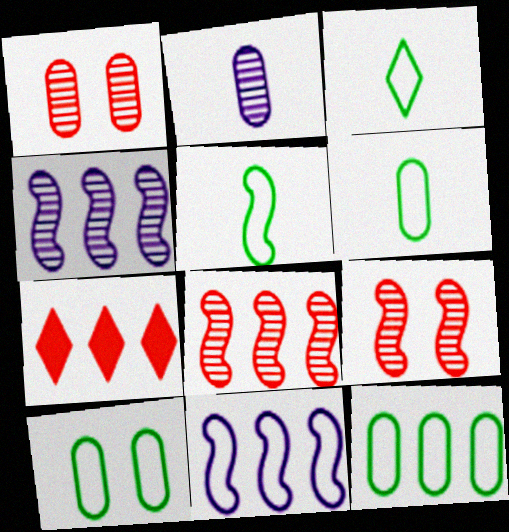[[3, 5, 6], 
[4, 7, 12], 
[6, 10, 12]]